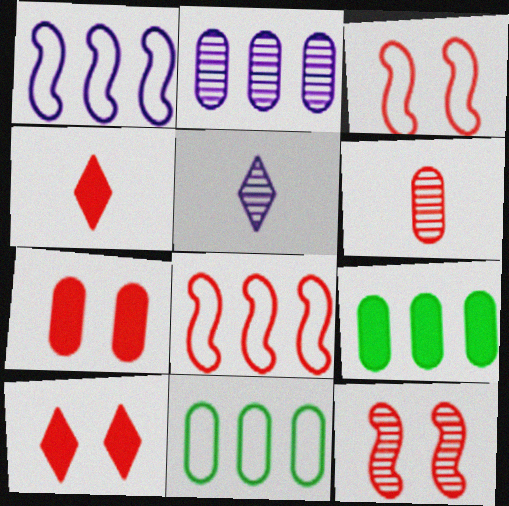[[3, 5, 9], 
[6, 8, 10]]